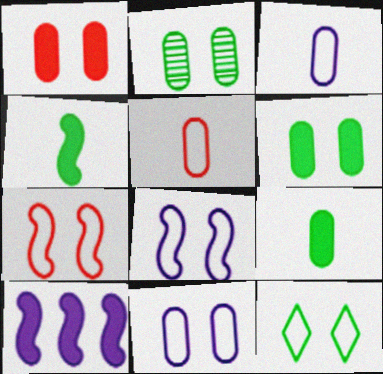[[1, 2, 11], 
[7, 11, 12]]